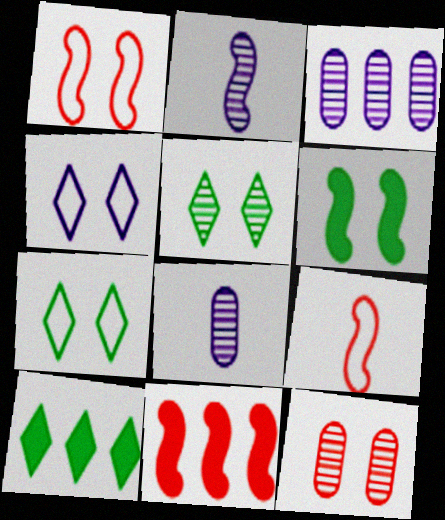[[1, 8, 10], 
[4, 6, 12], 
[7, 8, 11]]